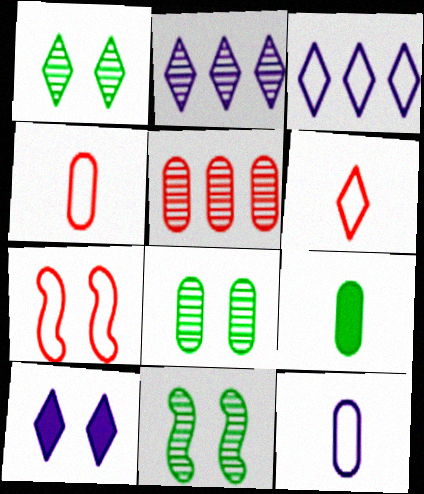[[1, 8, 11], 
[2, 7, 9], 
[7, 8, 10]]